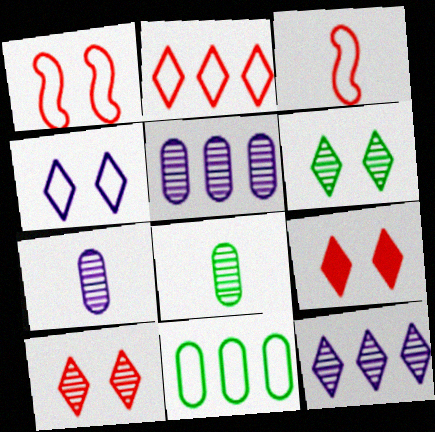[[3, 4, 11], 
[4, 6, 9]]